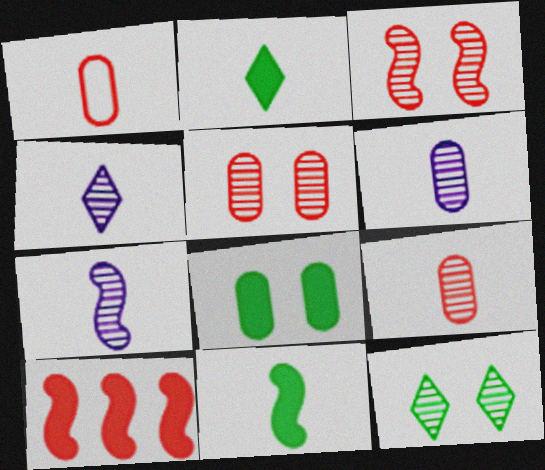[[1, 2, 7], 
[1, 4, 11], 
[4, 6, 7]]